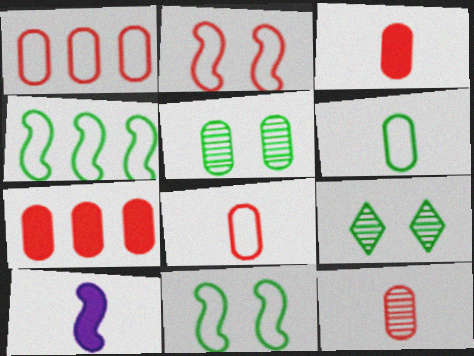[[1, 9, 10], 
[3, 8, 12]]